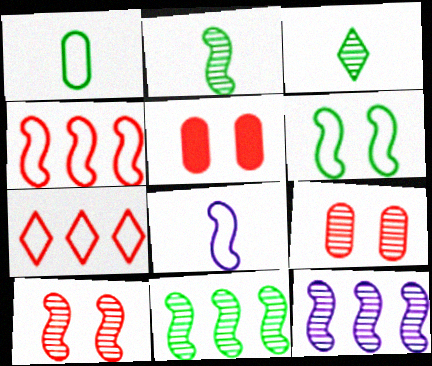[[2, 10, 12], 
[3, 9, 12], 
[4, 6, 8]]